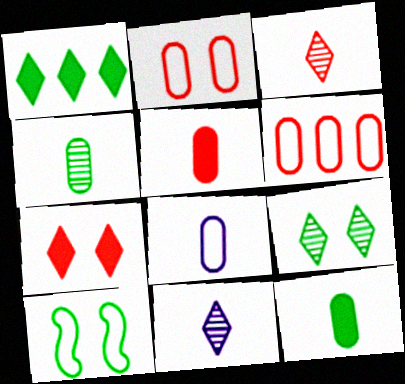[[1, 4, 10], 
[4, 5, 8]]